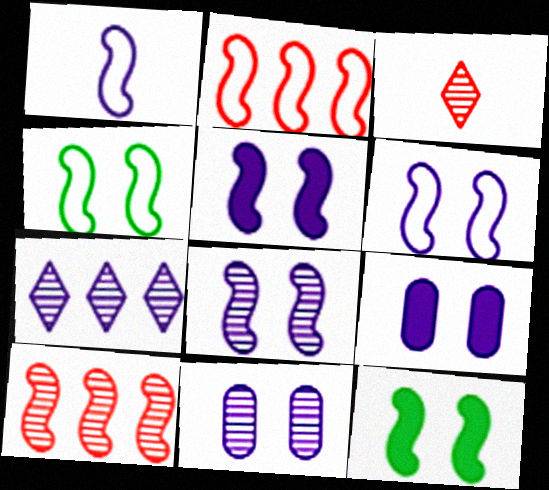[[1, 2, 4], 
[1, 7, 9], 
[1, 10, 12], 
[5, 6, 8]]